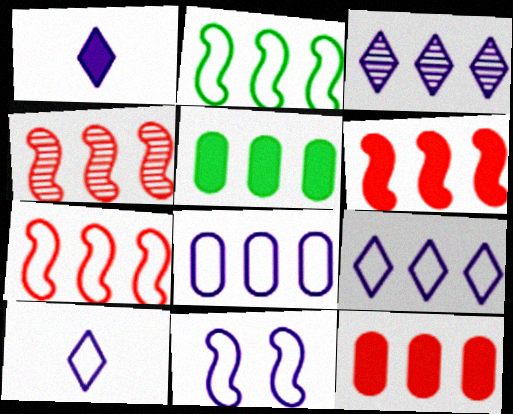[[2, 3, 12], 
[3, 5, 7], 
[4, 5, 9], 
[4, 6, 7], 
[8, 10, 11]]